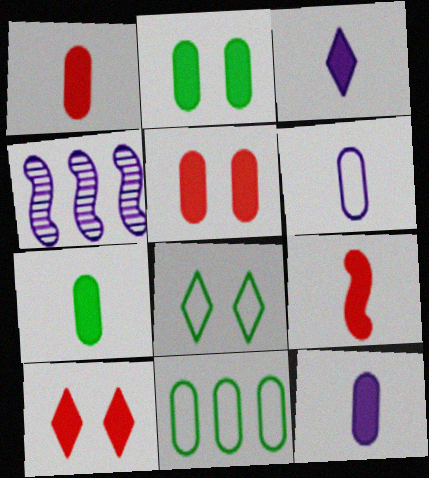[[1, 4, 8], 
[1, 7, 12], 
[3, 7, 9]]